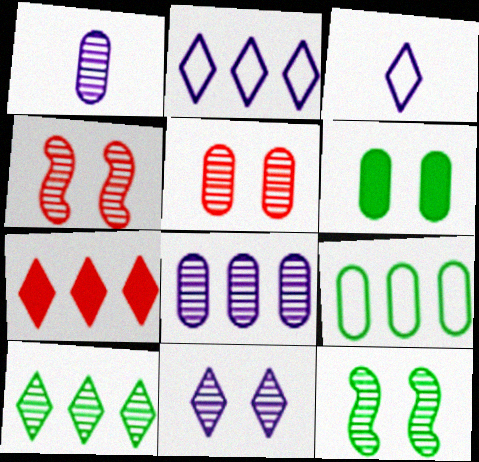[[1, 4, 10], 
[2, 7, 10], 
[5, 11, 12]]